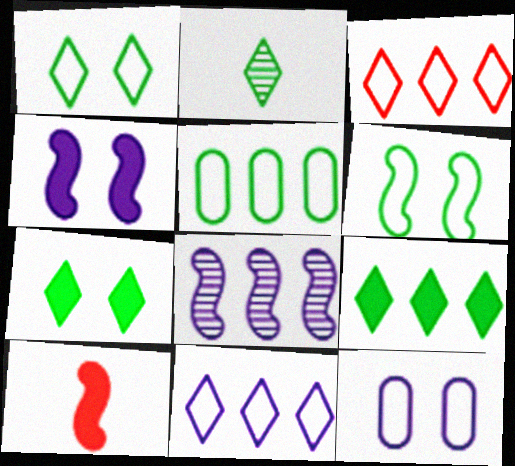[[1, 2, 9], 
[6, 8, 10]]